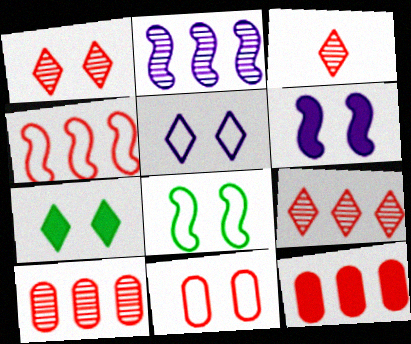[[1, 3, 9], 
[1, 5, 7], 
[4, 9, 12], 
[5, 8, 11]]